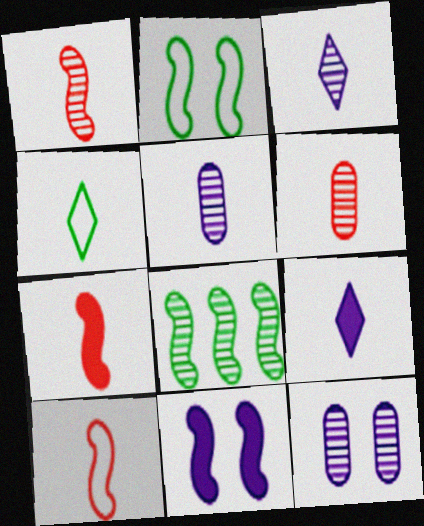[[1, 7, 10], 
[4, 5, 7], 
[8, 10, 11]]